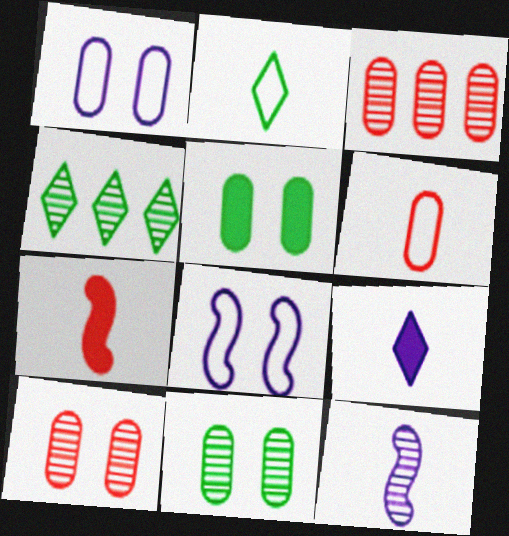[[1, 4, 7], 
[1, 5, 10], 
[4, 10, 12]]